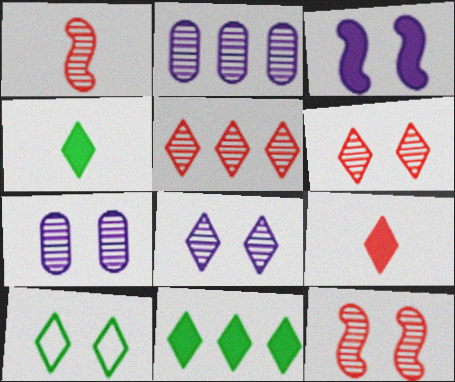[]